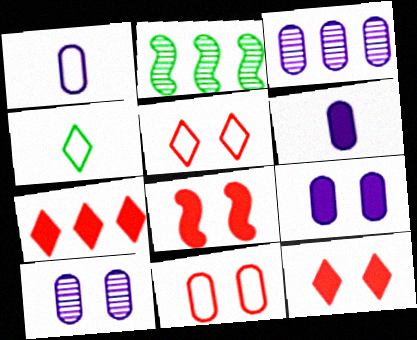[[1, 2, 12], 
[1, 3, 9], 
[2, 5, 6], 
[3, 4, 8]]